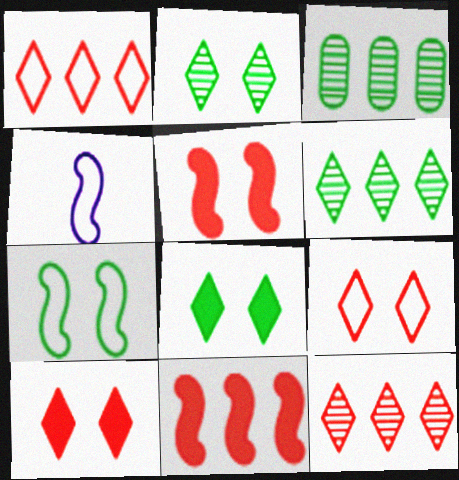[[3, 4, 10]]